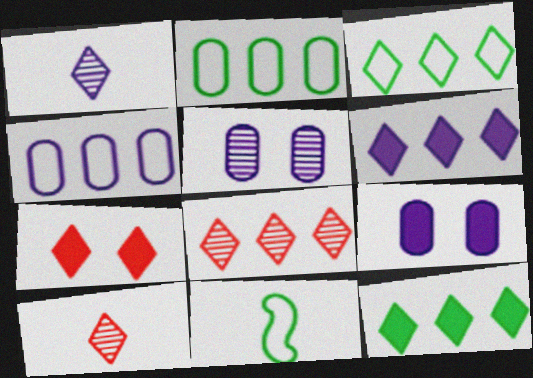[[1, 3, 7], 
[3, 6, 8], 
[8, 9, 11]]